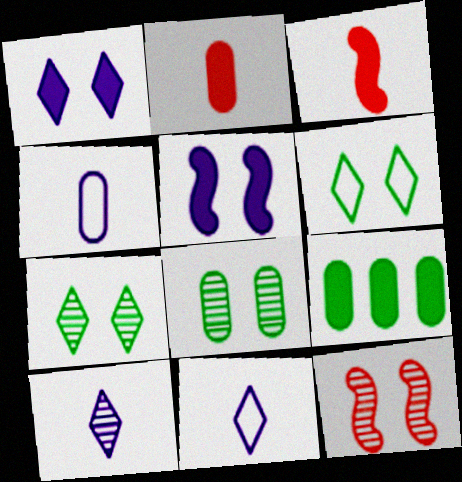[[1, 3, 9], 
[9, 11, 12]]